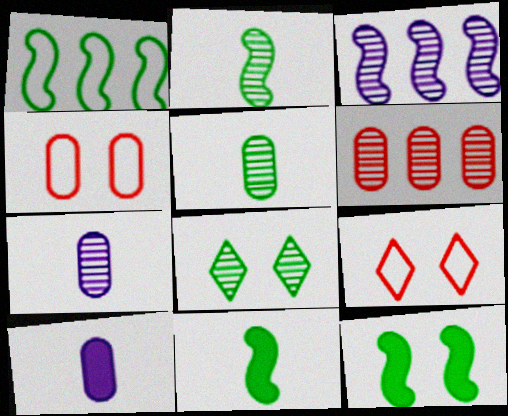[[1, 2, 12]]